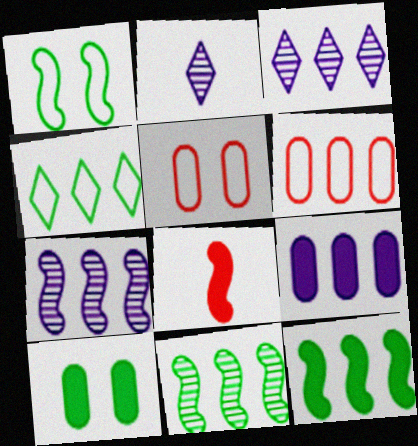[[1, 7, 8], 
[2, 5, 12], 
[3, 6, 12]]